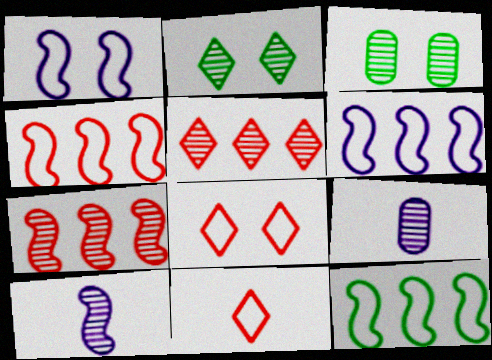[[2, 7, 9], 
[3, 5, 10], 
[4, 6, 12]]